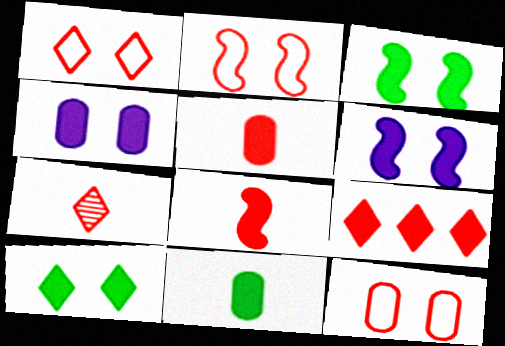[[1, 2, 12], 
[1, 7, 9], 
[6, 9, 11]]